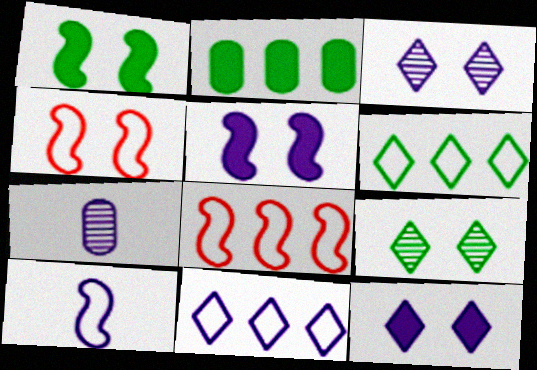[[5, 7, 11]]